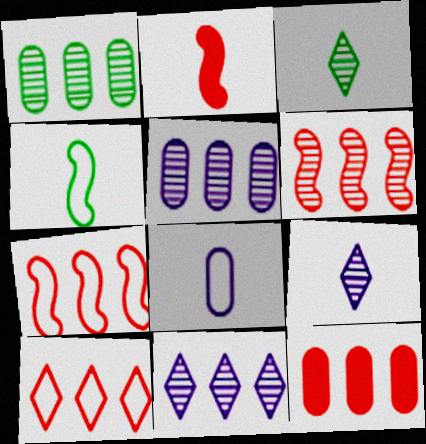[[1, 6, 11], 
[2, 3, 8], 
[6, 10, 12]]